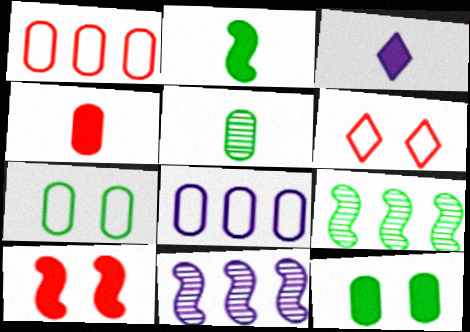[[2, 3, 4]]